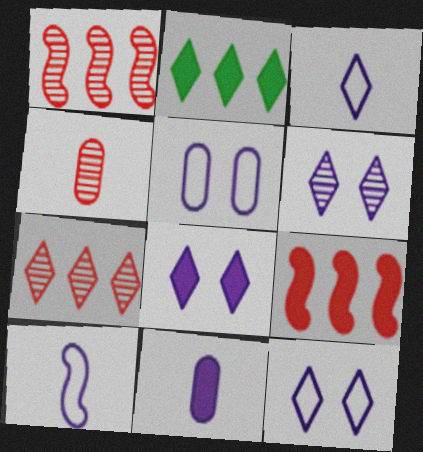[[6, 8, 12]]